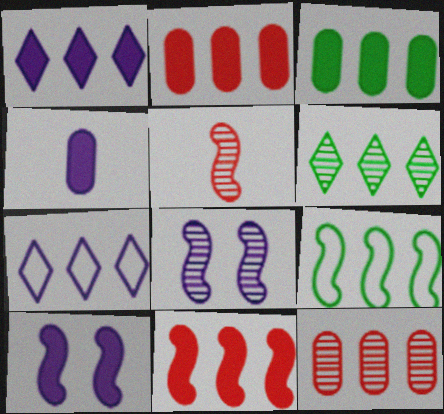[[1, 3, 11], 
[1, 4, 10], 
[1, 9, 12], 
[3, 6, 9], 
[4, 7, 8], 
[5, 9, 10]]